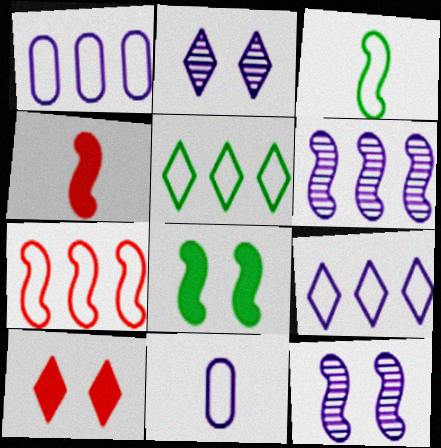[[1, 5, 7]]